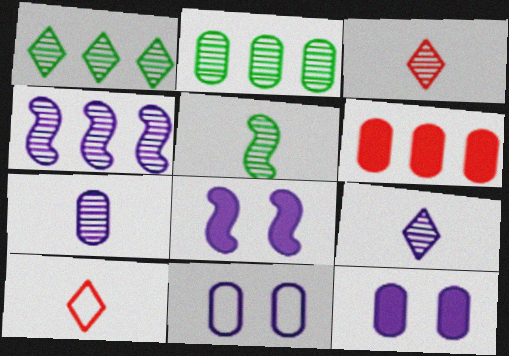[[2, 8, 10], 
[3, 5, 7]]